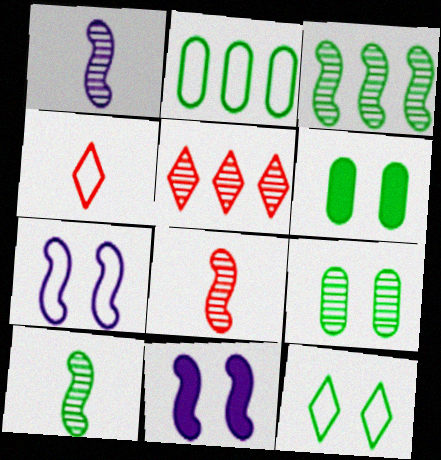[[1, 5, 9], 
[1, 8, 10], 
[2, 4, 7]]